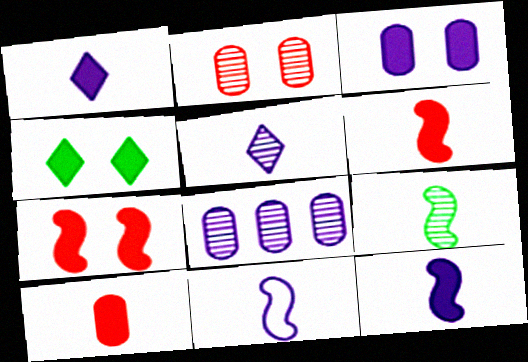[[3, 4, 7], 
[6, 9, 11]]